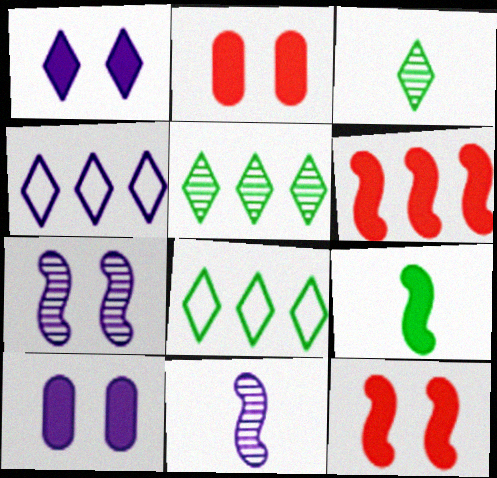[[2, 8, 11], 
[4, 10, 11]]